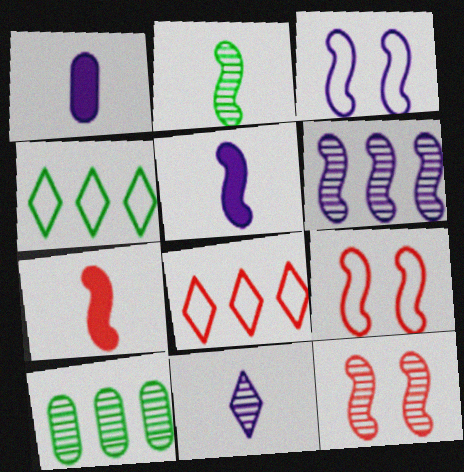[[1, 4, 12], 
[2, 6, 12], 
[3, 5, 6], 
[10, 11, 12]]